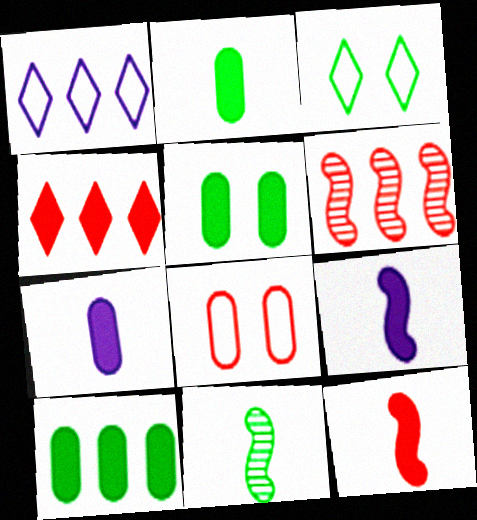[[1, 6, 10], 
[2, 5, 10], 
[3, 6, 7], 
[3, 10, 11], 
[4, 5, 9]]